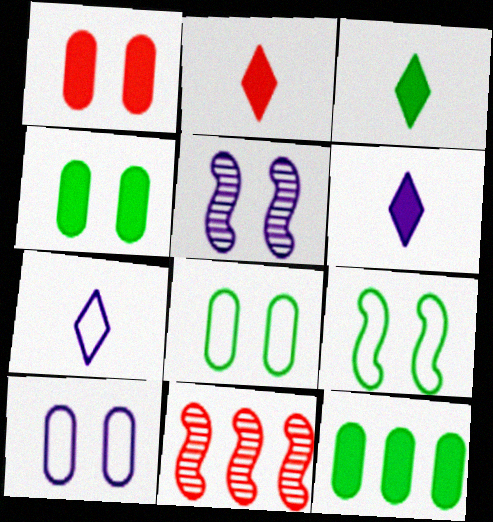[[2, 3, 6], 
[3, 10, 11], 
[4, 7, 11], 
[6, 8, 11]]